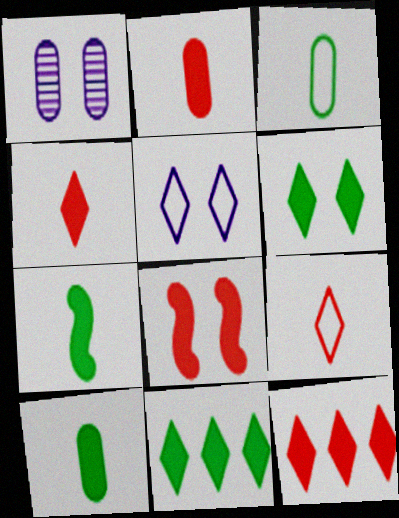[[2, 8, 12]]